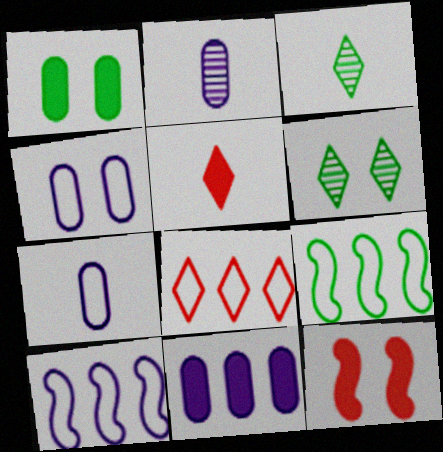[[1, 3, 9], 
[2, 4, 11], 
[4, 6, 12]]